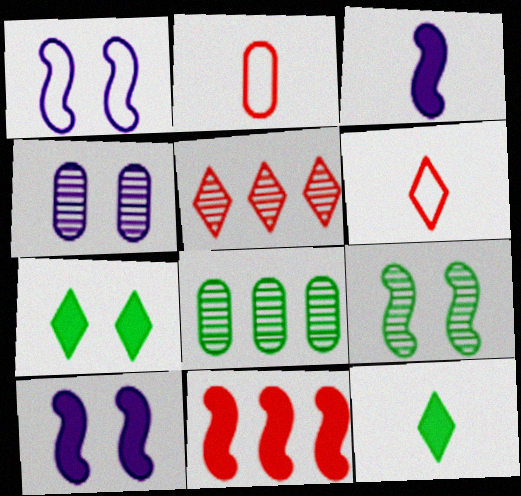[[6, 8, 10]]